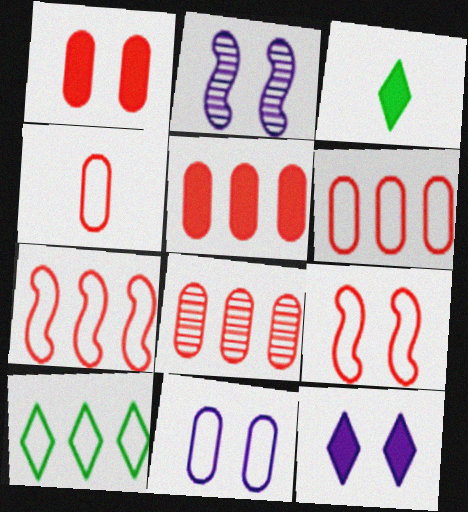[[1, 4, 8], 
[2, 3, 6], 
[2, 11, 12], 
[5, 6, 8]]